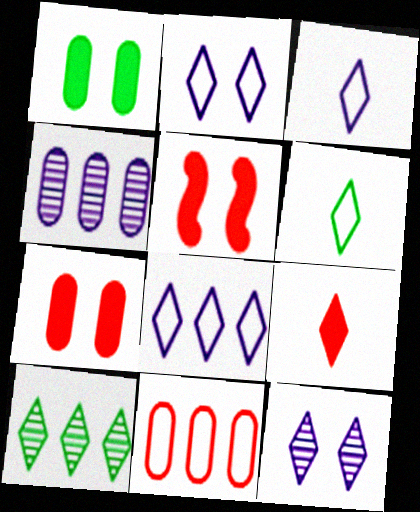[[2, 3, 8], 
[2, 9, 10], 
[4, 5, 6]]